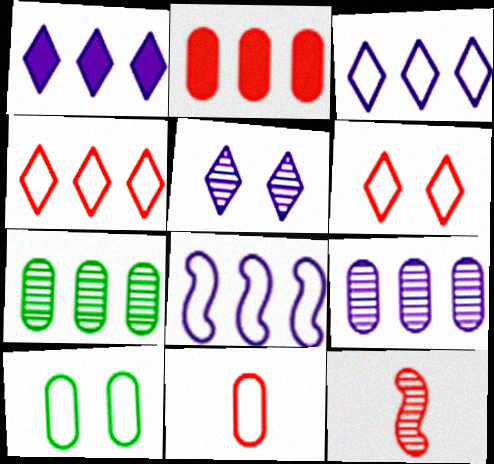[[1, 8, 9], 
[1, 10, 12], 
[2, 6, 12], 
[5, 7, 12]]